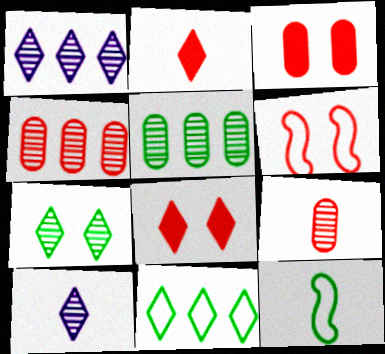[[1, 3, 12], 
[2, 4, 6], 
[8, 10, 11]]